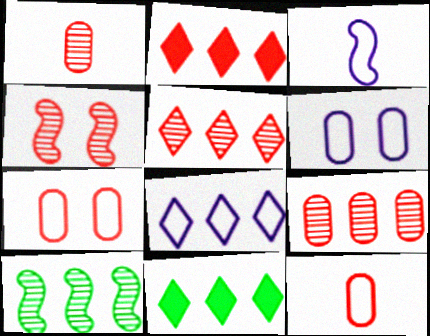[[1, 4, 5], 
[2, 4, 12], 
[3, 6, 8], 
[5, 8, 11]]